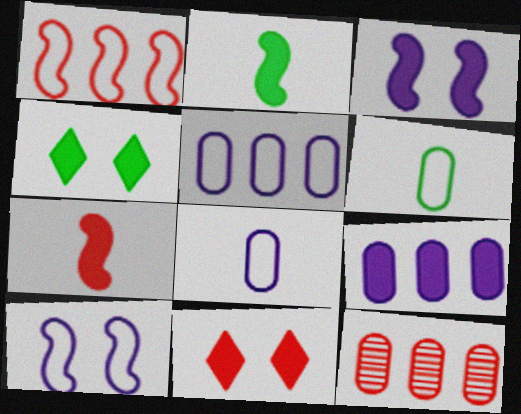[[2, 9, 11], 
[4, 7, 9]]